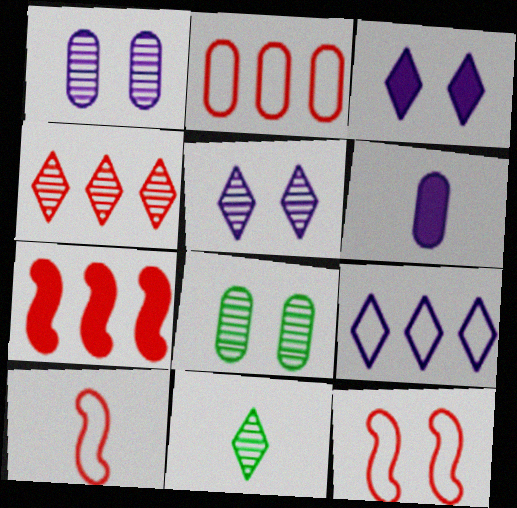[[2, 4, 7], 
[2, 6, 8], 
[3, 8, 12], 
[4, 5, 11], 
[6, 10, 11]]